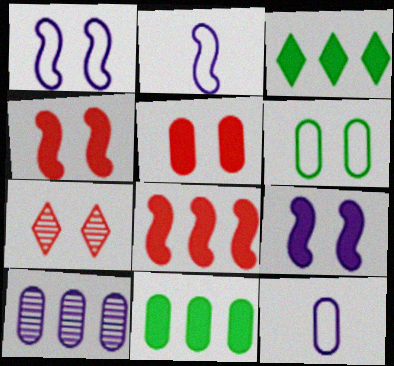[[2, 7, 11], 
[6, 7, 9]]